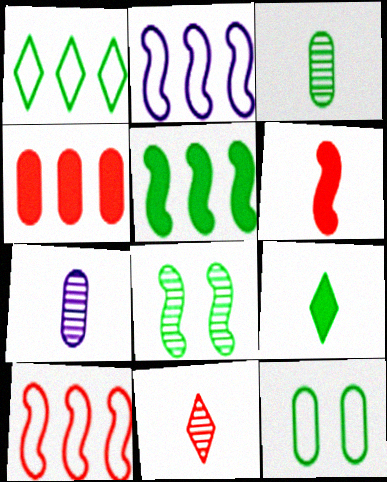[[2, 6, 8], 
[4, 7, 12]]